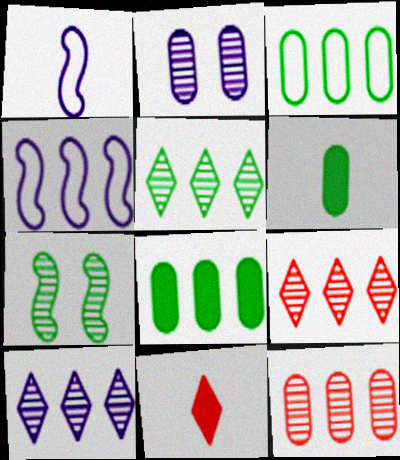[[4, 8, 9], 
[5, 9, 10]]